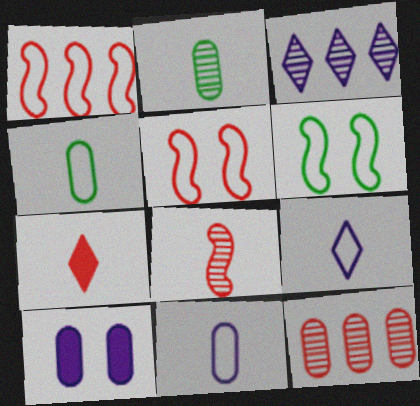[[4, 10, 12], 
[5, 7, 12]]